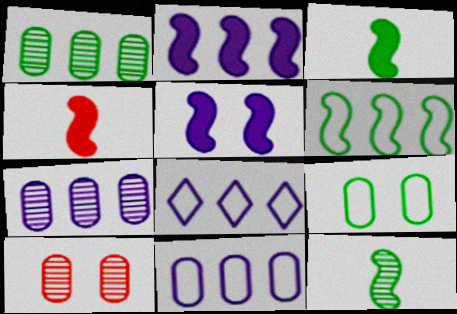[[2, 7, 8], 
[3, 8, 10]]